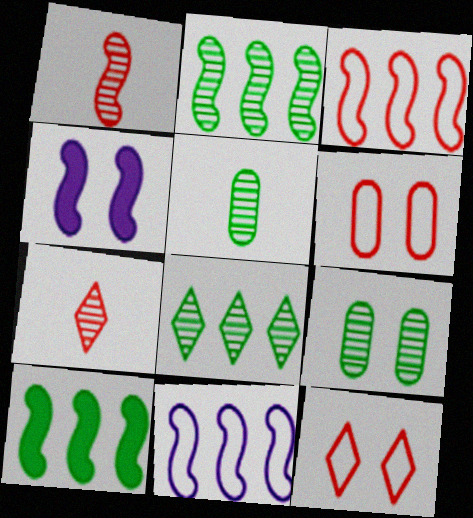[[4, 9, 12]]